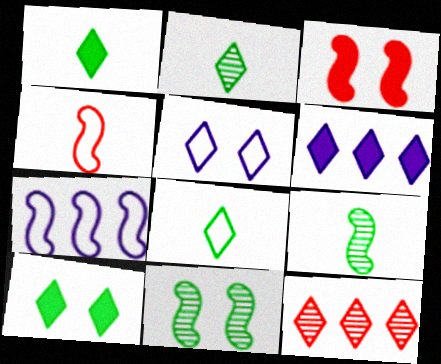[[1, 2, 8], 
[1, 5, 12], 
[3, 7, 9]]